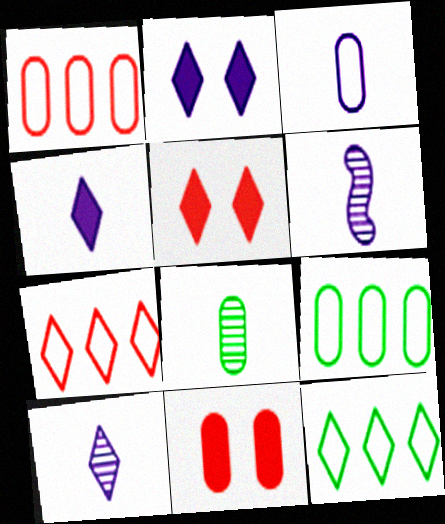[[3, 4, 6], 
[5, 6, 9], 
[5, 10, 12], 
[6, 11, 12]]